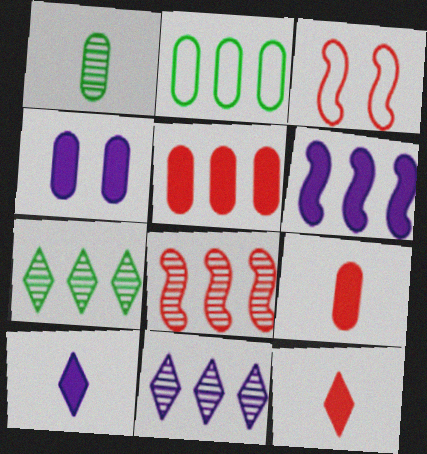[[4, 6, 10]]